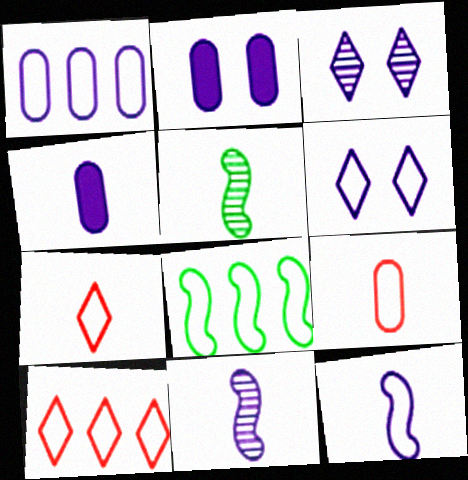[[1, 6, 12], 
[1, 8, 10], 
[2, 5, 10], 
[4, 5, 7], 
[6, 8, 9]]